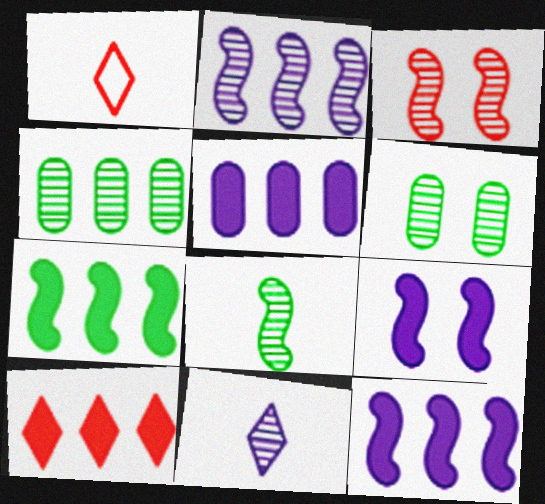[[1, 4, 9], 
[1, 6, 12], 
[2, 3, 8], 
[3, 4, 11], 
[5, 7, 10]]